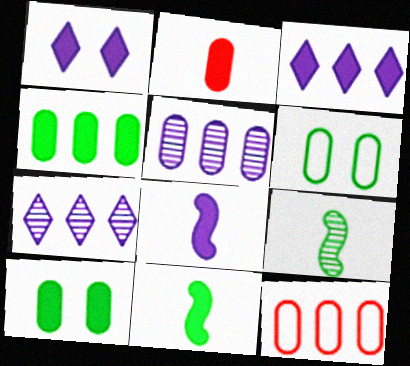[[1, 9, 12], 
[2, 5, 6], 
[4, 5, 12]]